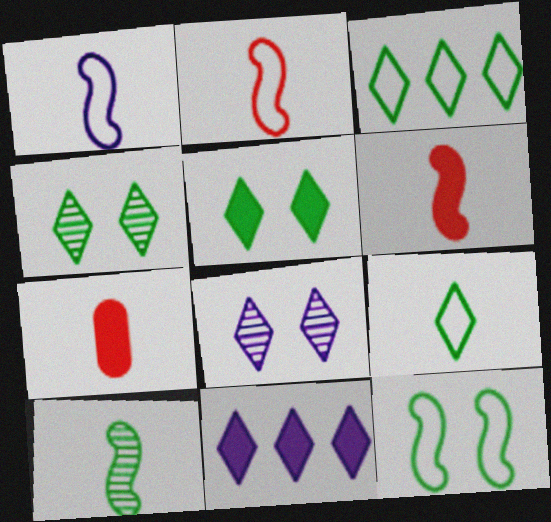[[1, 6, 10]]